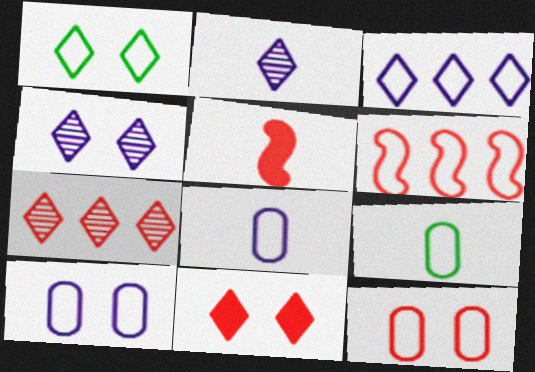[[1, 4, 11], 
[1, 6, 8], 
[2, 5, 9], 
[5, 7, 12]]